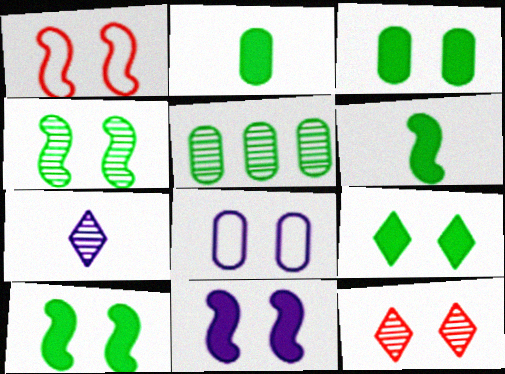[[1, 4, 11], 
[3, 9, 10], 
[8, 10, 12]]